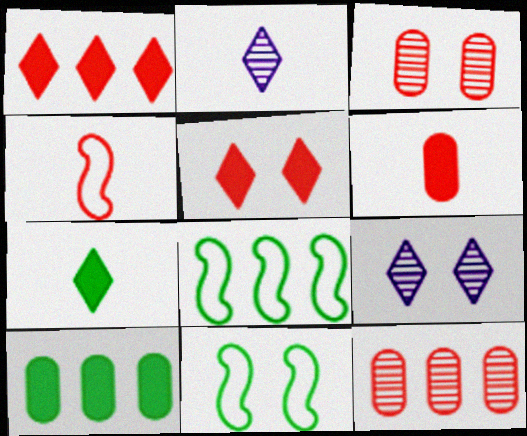[[1, 3, 4], 
[4, 5, 12], 
[4, 9, 10], 
[6, 8, 9]]